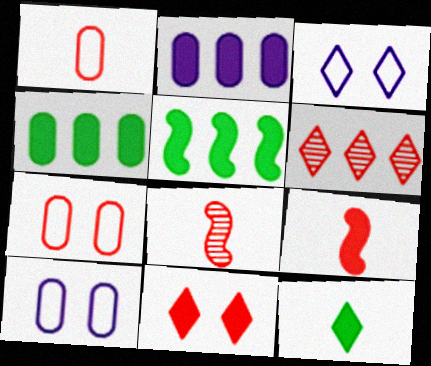[[3, 4, 8], 
[3, 6, 12], 
[6, 7, 9]]